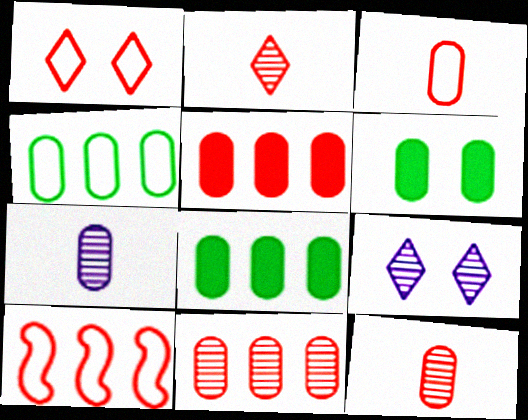[[1, 3, 10]]